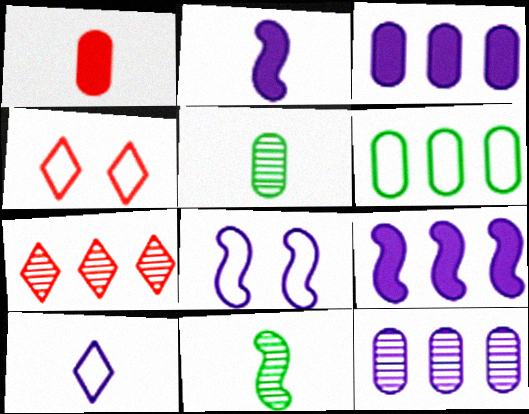[[1, 10, 11], 
[3, 4, 11], 
[4, 5, 9], 
[6, 7, 9]]